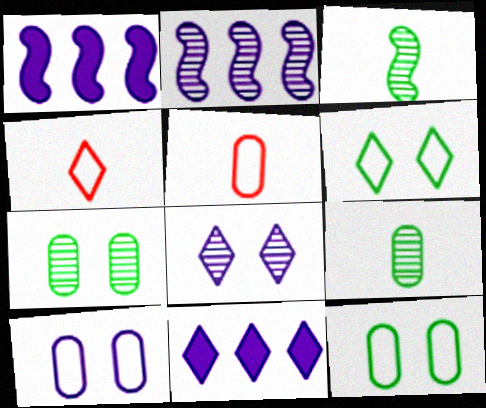[[1, 4, 7]]